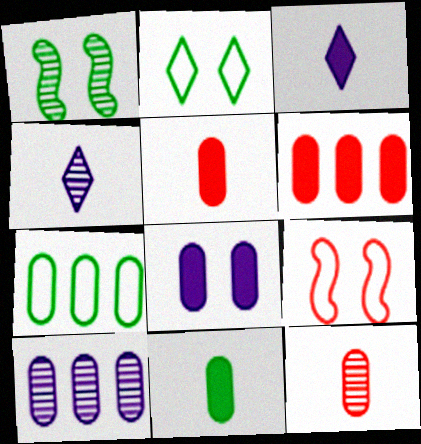[[6, 7, 10], 
[6, 8, 11], 
[7, 8, 12]]